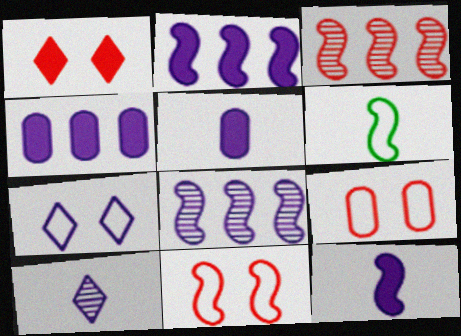[[5, 7, 8]]